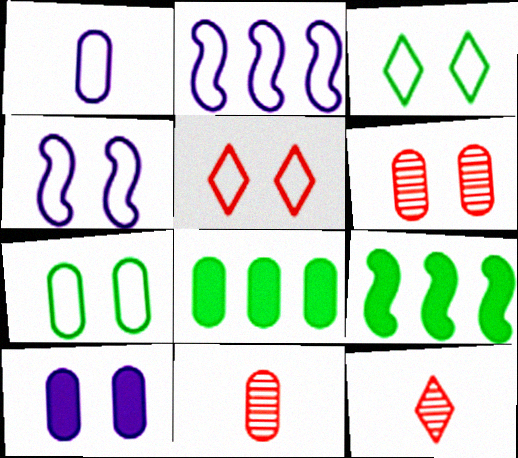[[1, 6, 8], 
[4, 5, 7], 
[4, 8, 12], 
[6, 7, 10]]